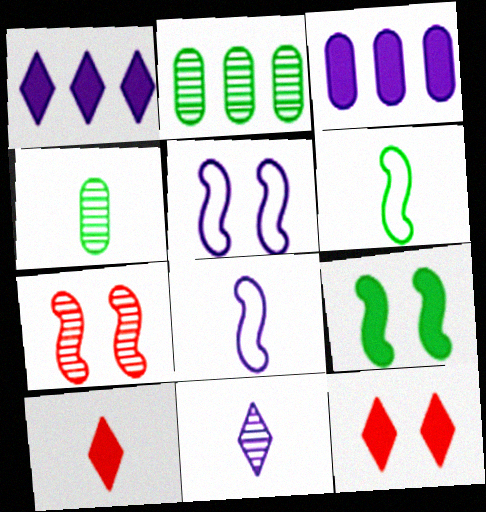[[2, 5, 10], 
[2, 7, 11], 
[2, 8, 12], 
[3, 5, 11], 
[3, 9, 10], 
[4, 8, 10], 
[5, 7, 9]]